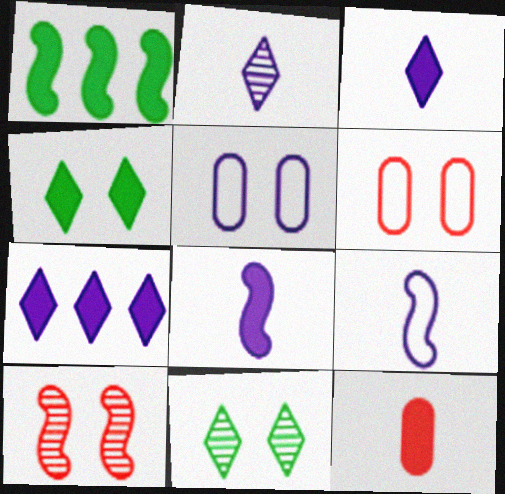[[1, 2, 6], 
[1, 9, 10], 
[4, 5, 10]]